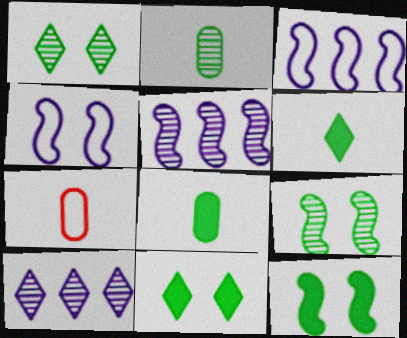[[5, 7, 11], 
[7, 10, 12]]